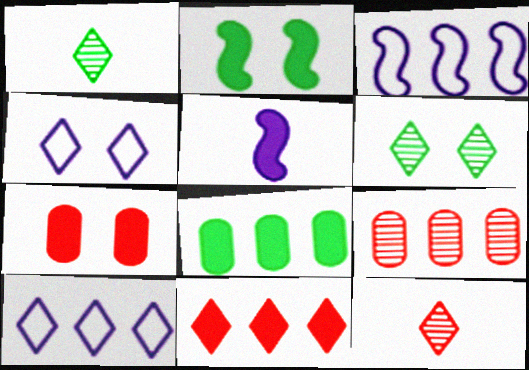[[1, 3, 7], 
[1, 4, 11]]